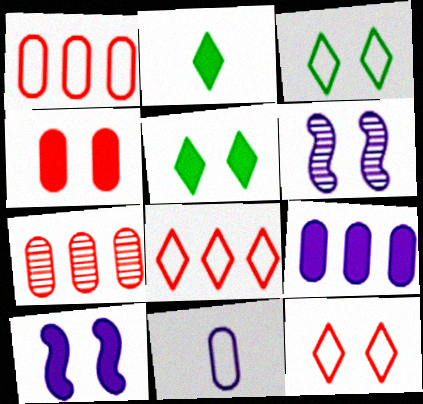[[1, 2, 6], 
[3, 4, 6], 
[4, 5, 10]]